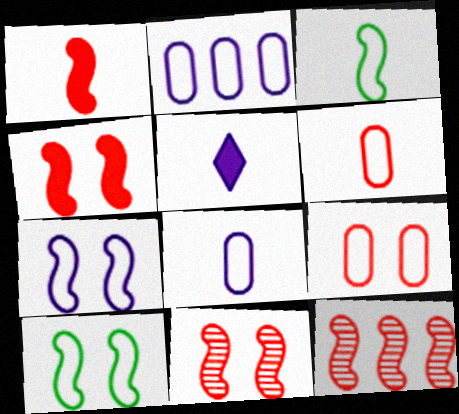[]